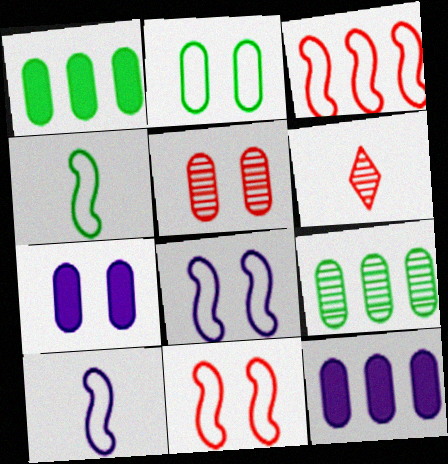[[1, 6, 8], 
[2, 5, 7], 
[3, 4, 8]]